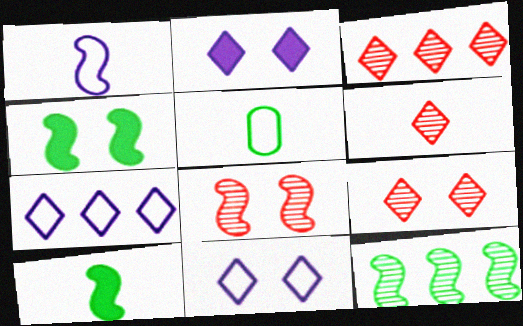[[3, 6, 9]]